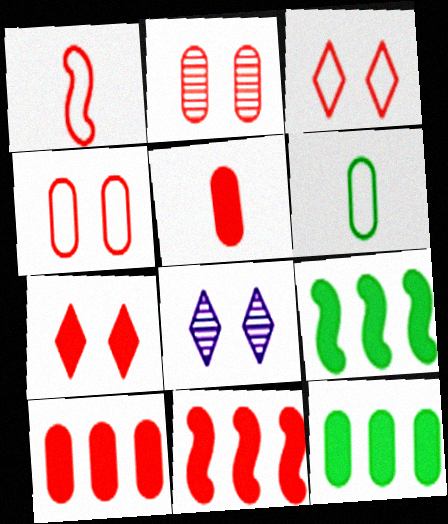[[1, 8, 12], 
[5, 7, 11], 
[6, 8, 11]]